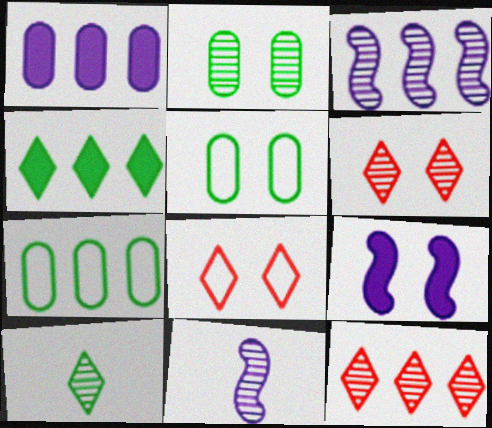[[2, 8, 9], 
[2, 11, 12], 
[5, 6, 9]]